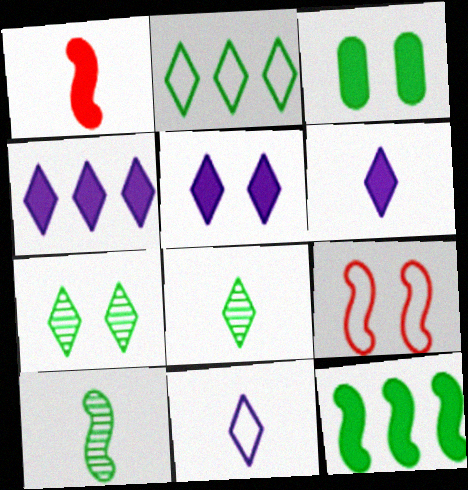[[1, 3, 4], 
[2, 3, 10], 
[4, 5, 6]]